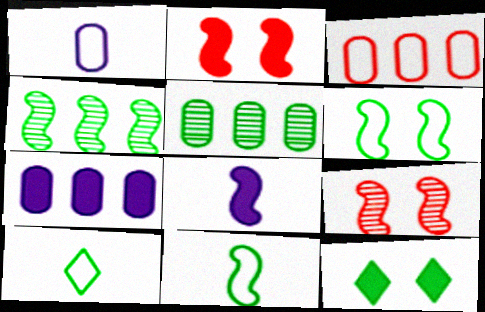[[3, 5, 7], 
[5, 11, 12], 
[7, 9, 10]]